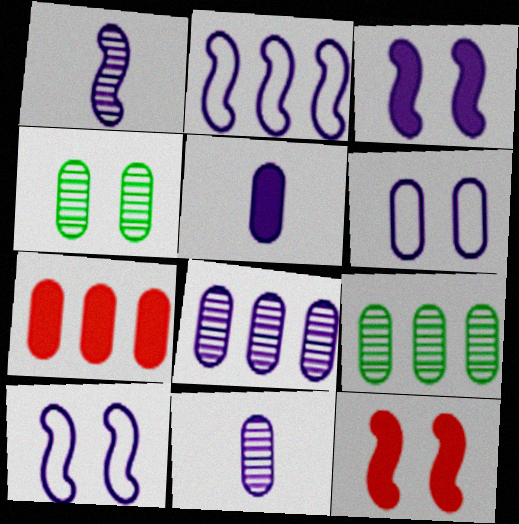[[1, 2, 3], 
[5, 6, 8]]